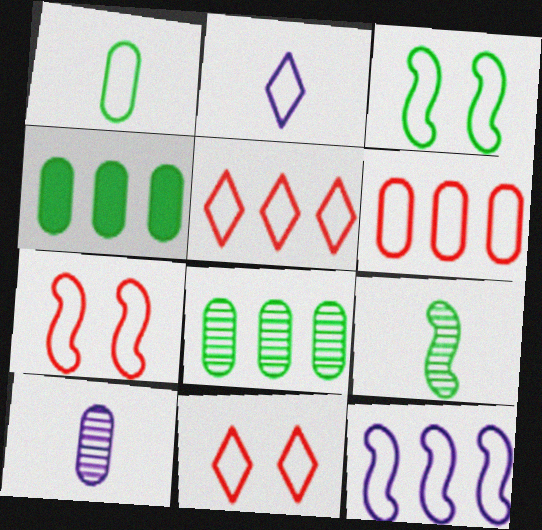[[1, 11, 12], 
[2, 3, 6]]